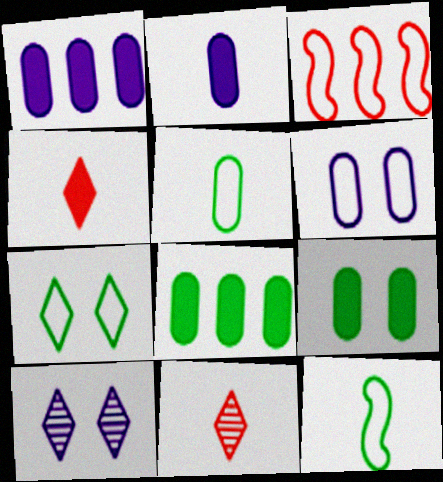[[2, 11, 12]]